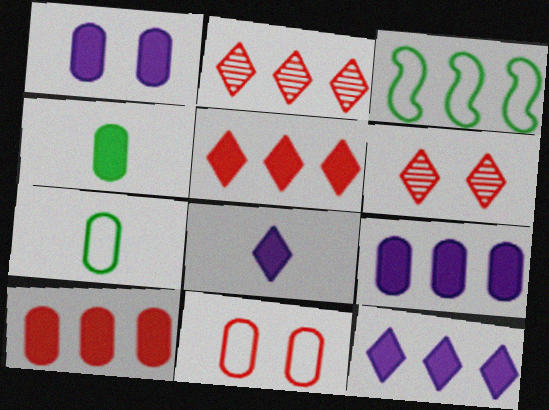[[1, 4, 10], 
[2, 3, 9]]